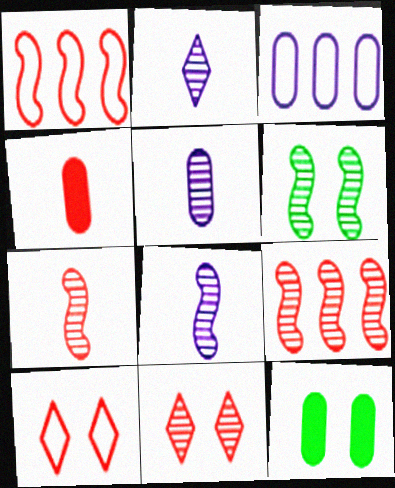[[1, 2, 12], 
[1, 4, 11], 
[2, 5, 8], 
[4, 9, 10], 
[6, 8, 9]]